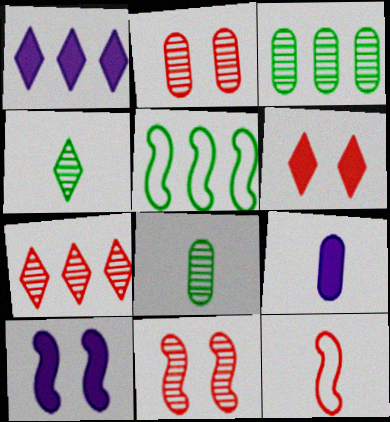[[1, 9, 10], 
[4, 9, 12]]